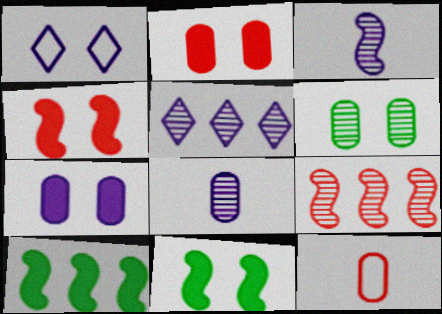[[1, 4, 6], 
[5, 11, 12]]